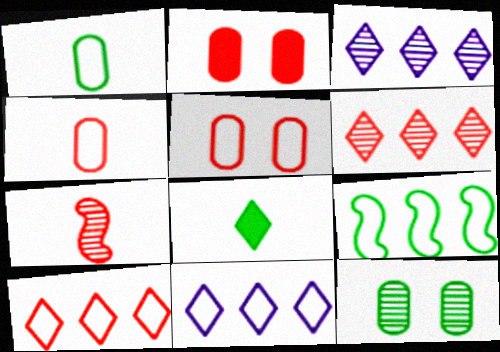[[2, 7, 10], 
[3, 7, 12], 
[8, 9, 12]]